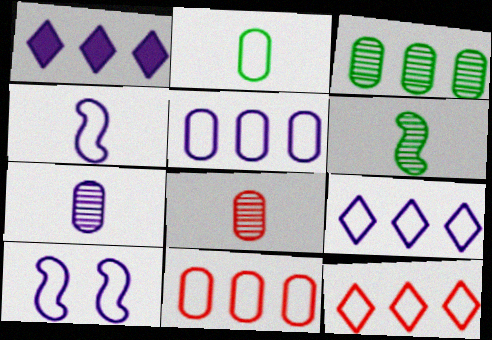[[1, 7, 10], 
[2, 10, 12]]